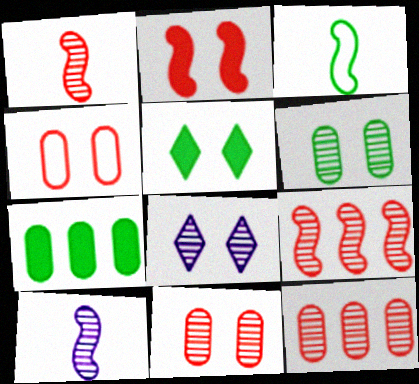[]